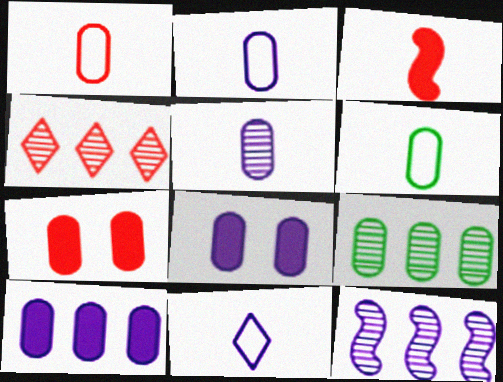[[1, 2, 6], 
[1, 8, 9], 
[2, 7, 9], 
[4, 9, 12], 
[8, 11, 12]]